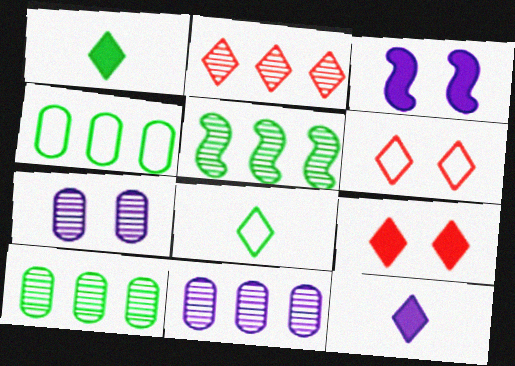[[2, 5, 11]]